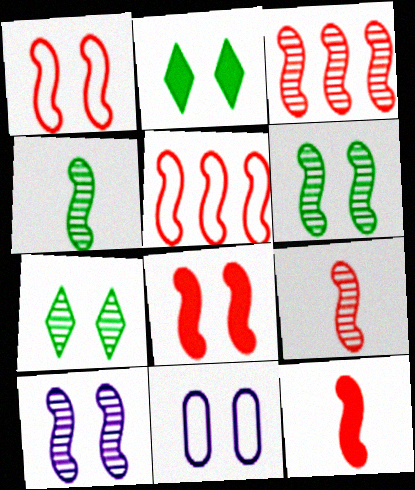[[1, 3, 12], 
[3, 4, 10], 
[5, 8, 9], 
[7, 8, 11]]